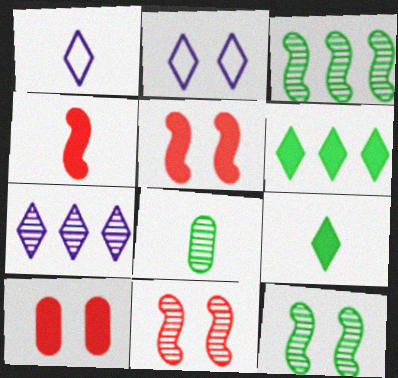[[1, 3, 10], 
[1, 4, 8], 
[2, 10, 12], 
[7, 8, 11]]